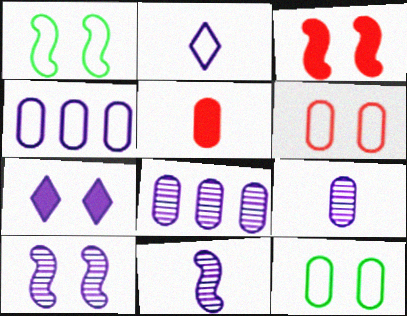[[1, 3, 10], 
[4, 7, 11], 
[5, 8, 12]]